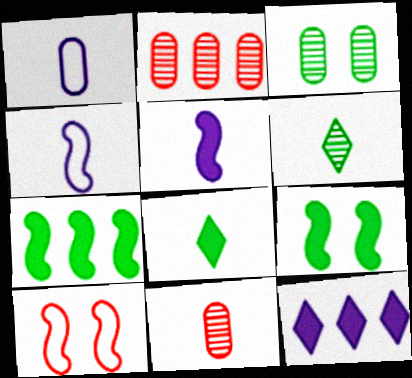[[4, 8, 11]]